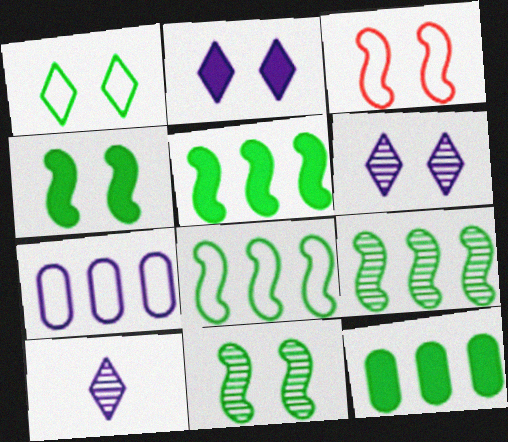[[3, 10, 12], 
[5, 8, 9]]